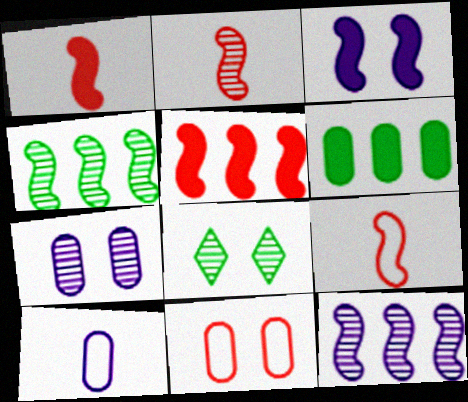[[1, 2, 9], 
[3, 4, 9], 
[3, 8, 11], 
[5, 8, 10]]